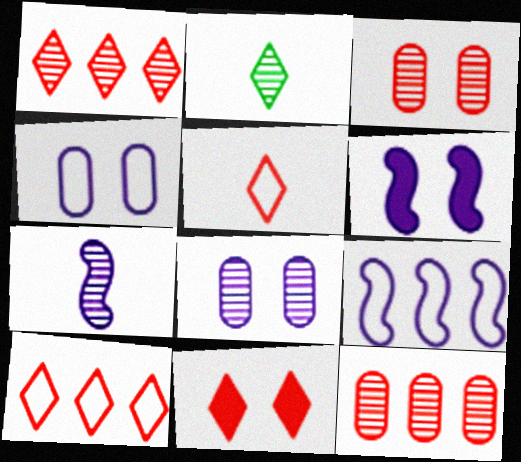[[1, 5, 11], 
[6, 7, 9]]